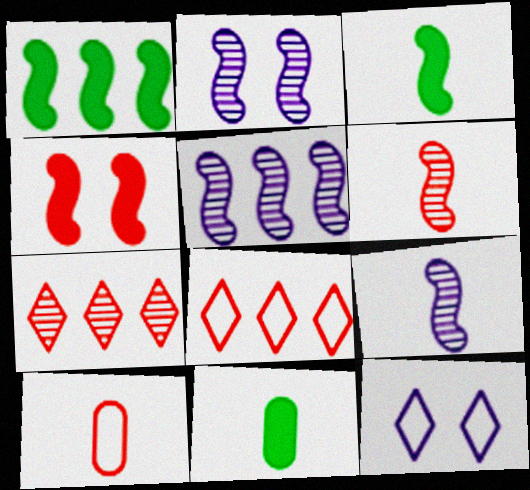[[2, 5, 9], 
[2, 8, 11], 
[4, 7, 10]]